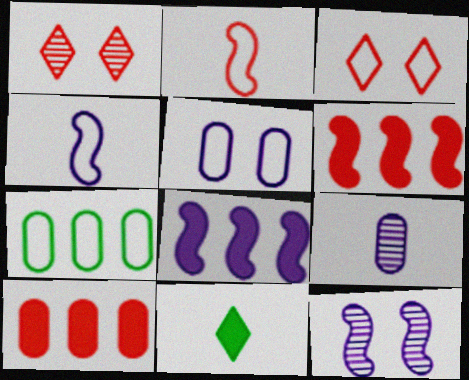[[1, 2, 10], 
[2, 9, 11], 
[3, 4, 7], 
[4, 8, 12]]